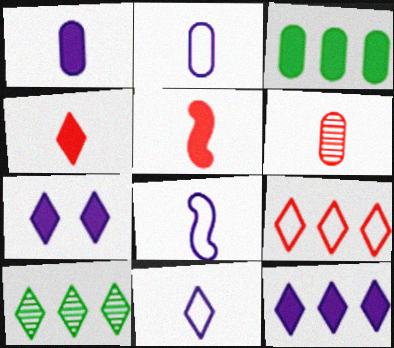[[2, 8, 11], 
[3, 5, 7], 
[9, 10, 12]]